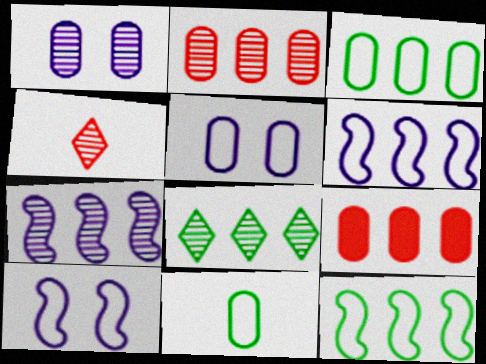[[1, 9, 11], 
[2, 7, 8], 
[6, 8, 9]]